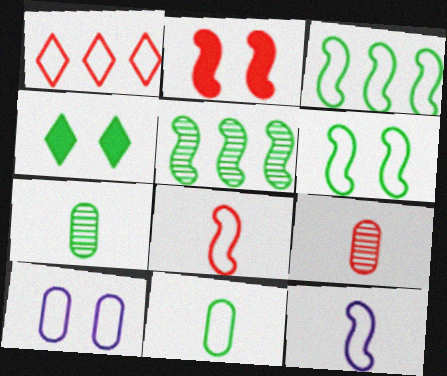[[1, 2, 9], 
[2, 5, 12], 
[3, 4, 7], 
[4, 5, 11]]